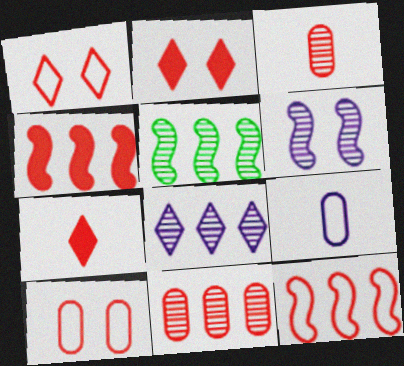[[1, 3, 4], 
[2, 3, 12], 
[2, 5, 9], 
[5, 8, 11]]